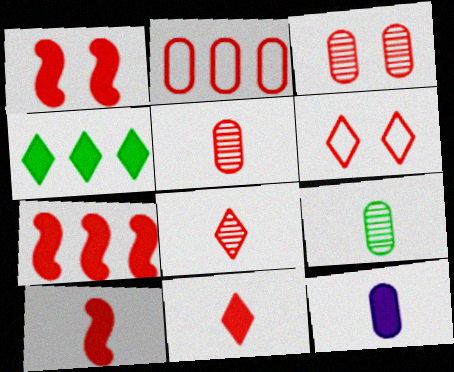[[1, 2, 8], 
[1, 3, 6], 
[1, 4, 12], 
[1, 7, 10], 
[5, 6, 7]]